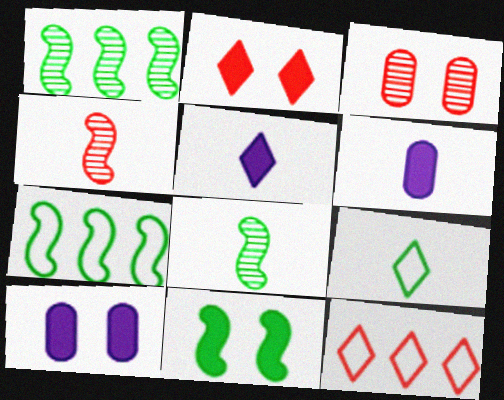[[2, 10, 11], 
[3, 5, 7], 
[4, 6, 9], 
[7, 8, 11], 
[8, 10, 12]]